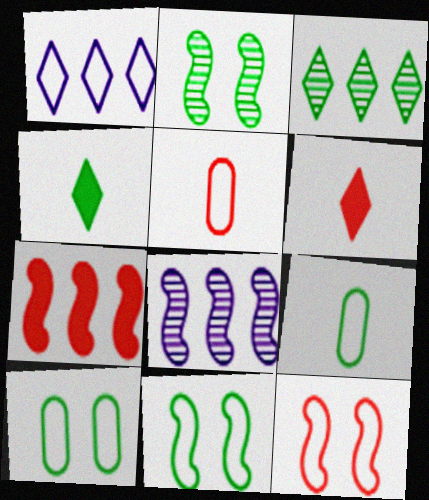[[1, 5, 11], 
[1, 9, 12], 
[6, 8, 10]]